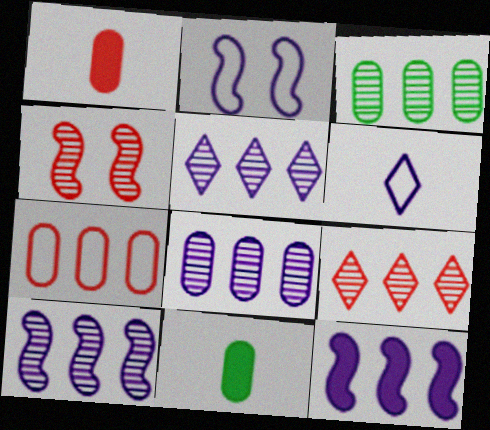[[2, 9, 11], 
[3, 9, 10], 
[5, 8, 10]]